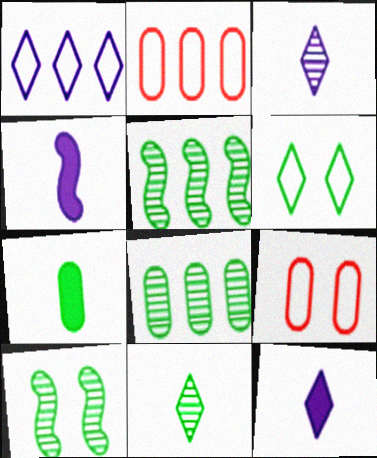[[2, 10, 12], 
[5, 6, 7], 
[5, 9, 12], 
[8, 10, 11]]